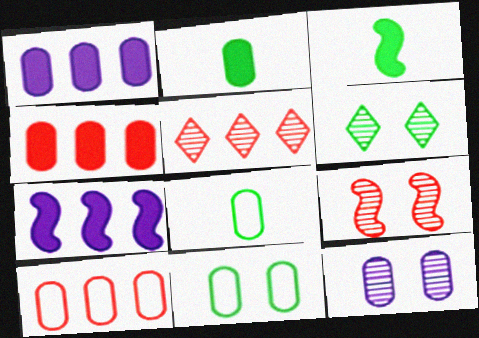[[2, 10, 12], 
[4, 8, 12], 
[6, 9, 12]]